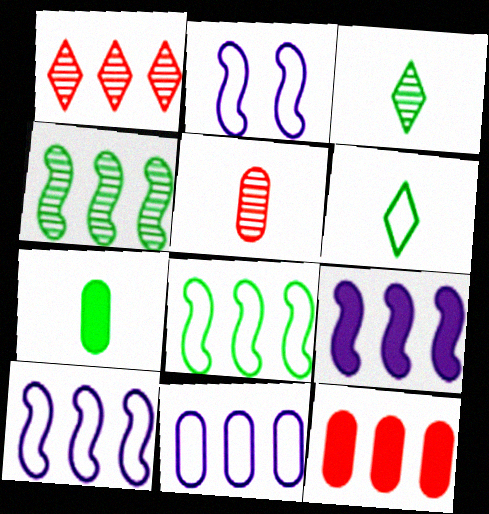[[1, 2, 7], 
[2, 3, 12]]